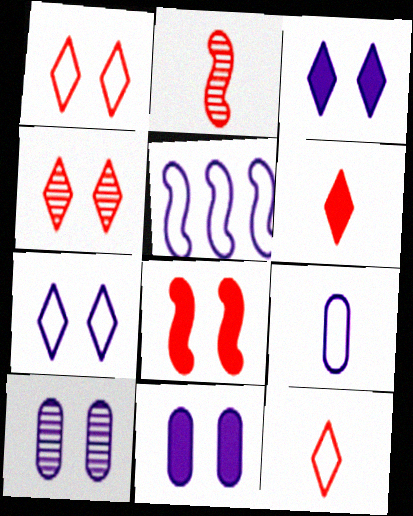[[5, 7, 9]]